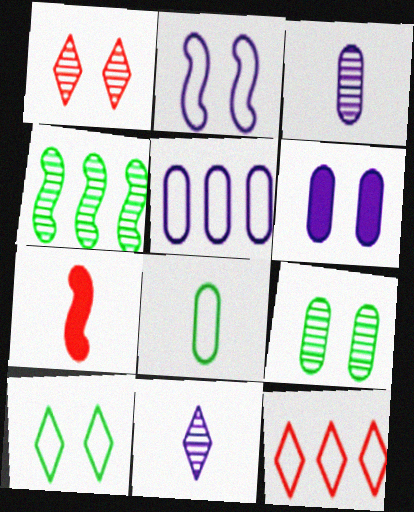[[1, 3, 4], 
[2, 4, 7], 
[2, 8, 12], 
[3, 5, 6], 
[7, 8, 11]]